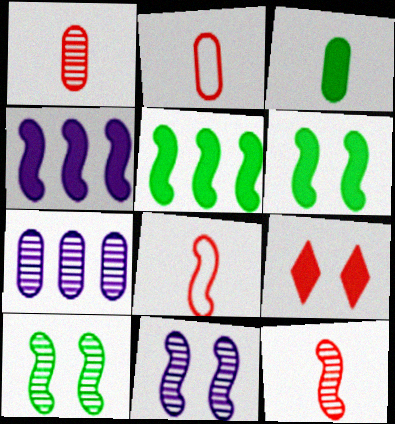[[3, 4, 9], 
[4, 8, 10], 
[5, 8, 11]]